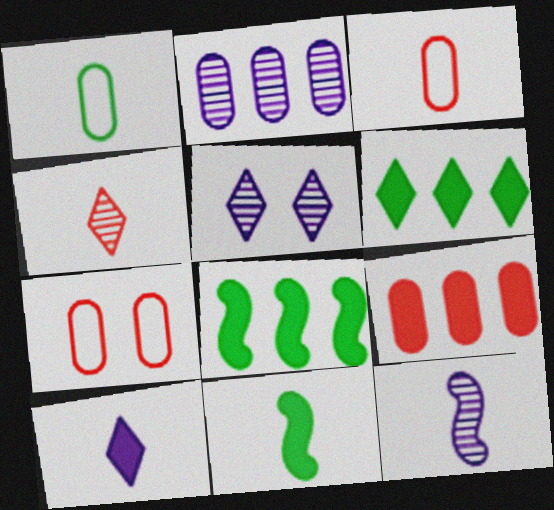[[2, 5, 12], 
[3, 5, 8], 
[6, 7, 12]]